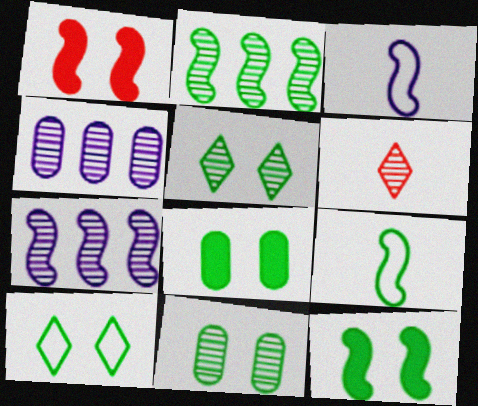[[1, 2, 3], 
[1, 7, 9], 
[2, 9, 12], 
[6, 7, 11], 
[10, 11, 12]]